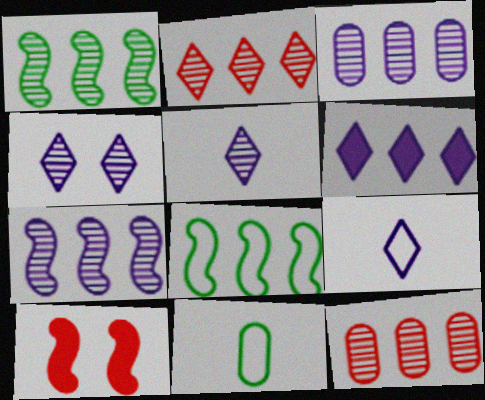[[1, 2, 3], 
[4, 6, 9], 
[6, 8, 12]]